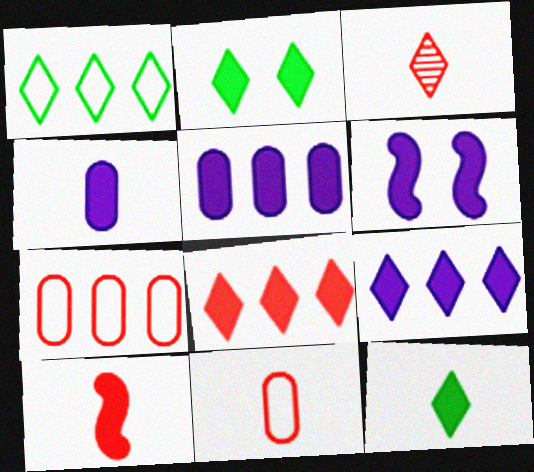[[2, 5, 10], 
[3, 10, 11], 
[4, 6, 9], 
[4, 10, 12]]